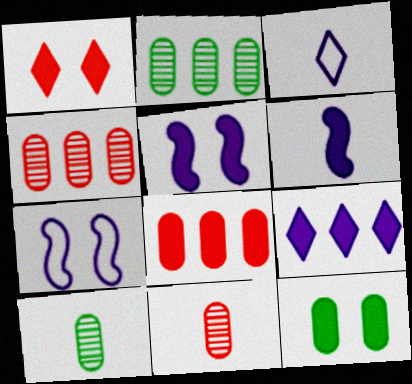[[1, 5, 12]]